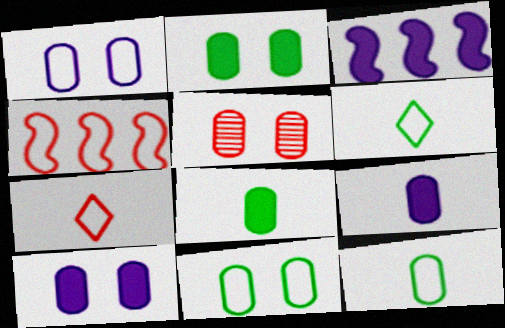[[1, 2, 5], 
[1, 4, 6], 
[3, 5, 6], 
[5, 10, 11]]